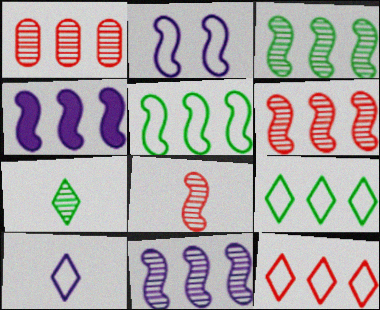[[1, 4, 9], 
[3, 6, 11], 
[4, 5, 6]]